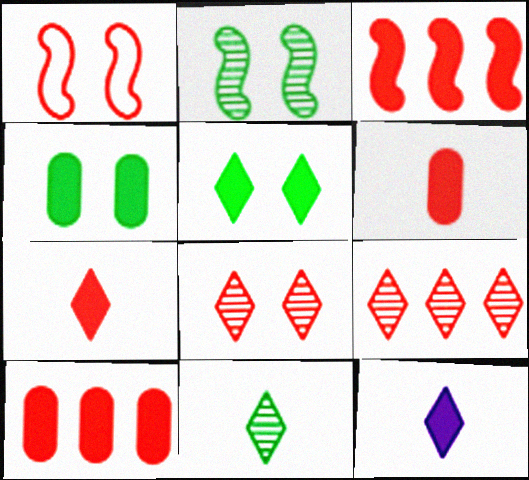[[1, 6, 9], 
[3, 4, 12]]